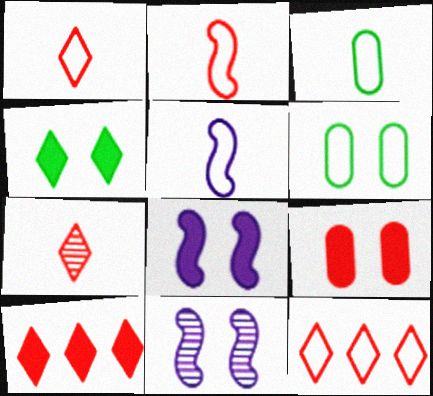[[1, 3, 5], 
[3, 10, 11], 
[4, 8, 9], 
[5, 6, 12]]